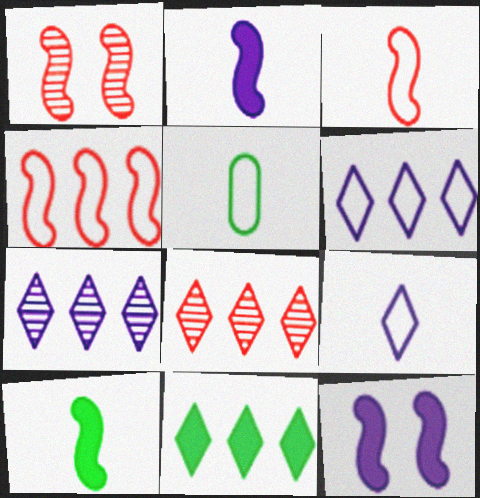[[3, 5, 9], 
[5, 8, 12], 
[6, 8, 11]]